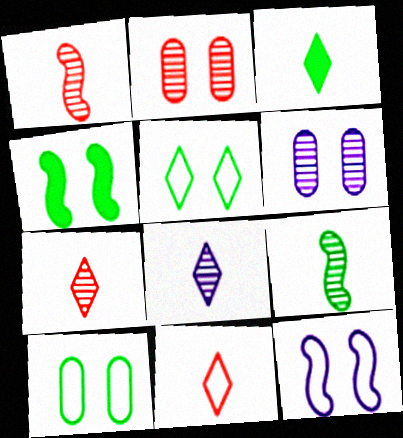[[3, 8, 11]]